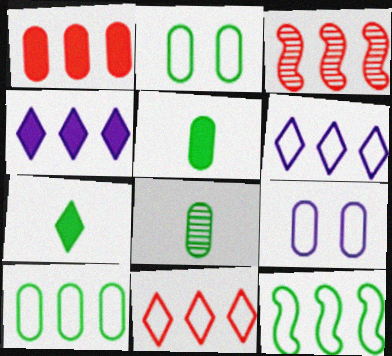[[1, 3, 11], 
[1, 8, 9], 
[3, 4, 10], 
[3, 7, 9]]